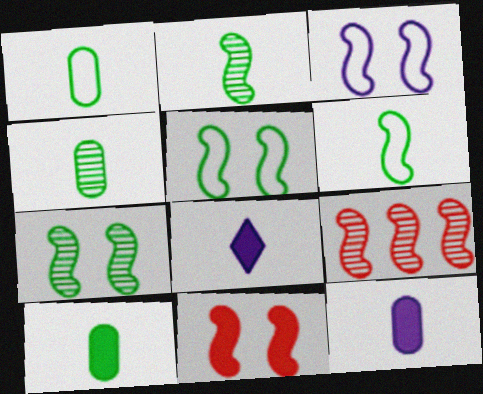[[1, 4, 10], 
[3, 7, 11]]